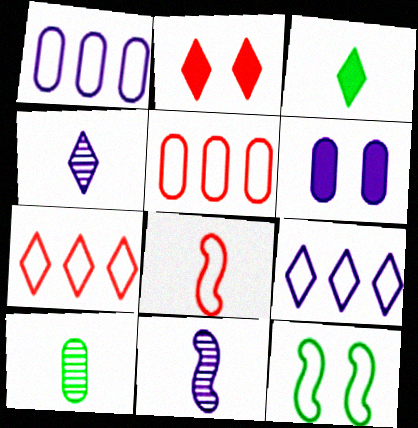[[5, 6, 10], 
[6, 9, 11]]